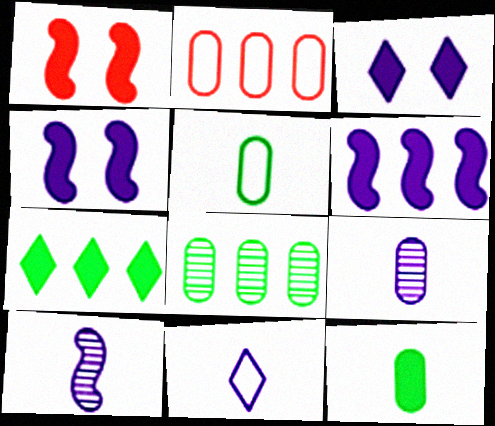[[1, 8, 11]]